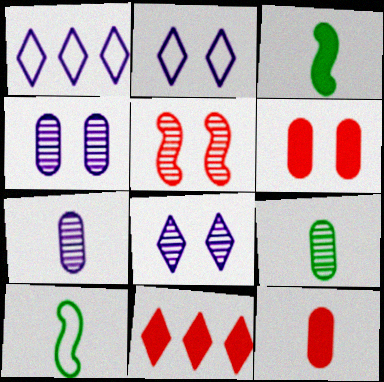[[4, 10, 11]]